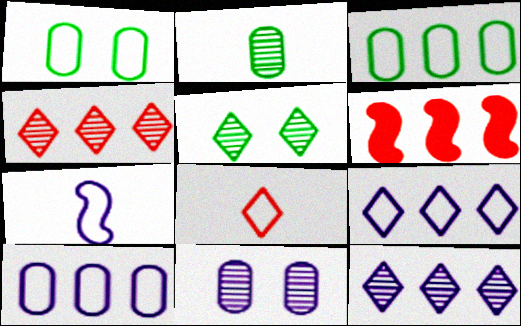[[3, 6, 12]]